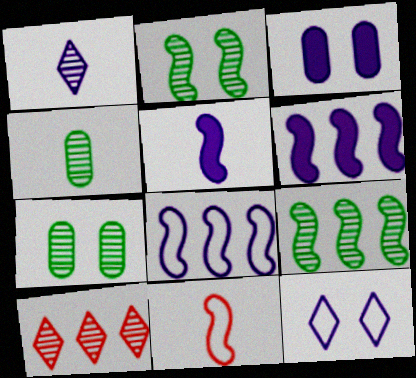[[1, 3, 8], 
[2, 6, 11]]